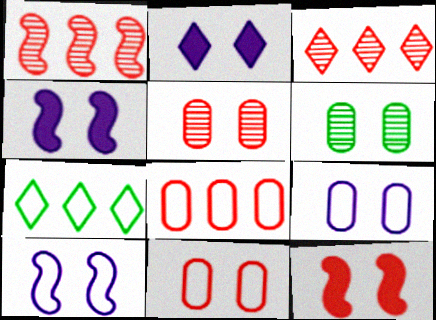[]